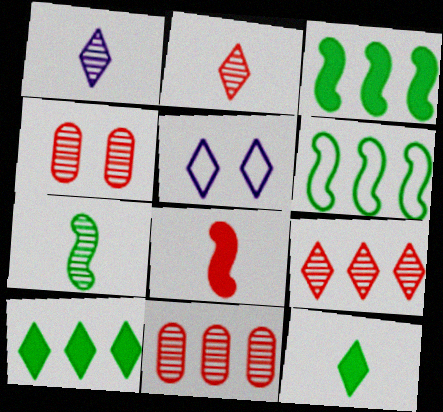[[2, 5, 10], 
[5, 9, 12]]